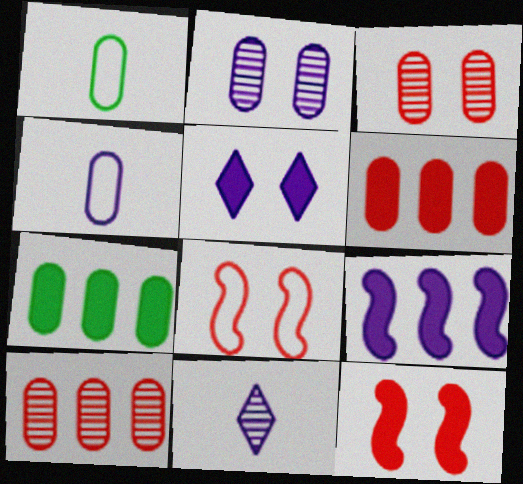[[1, 2, 6], 
[3, 4, 7], 
[7, 8, 11]]